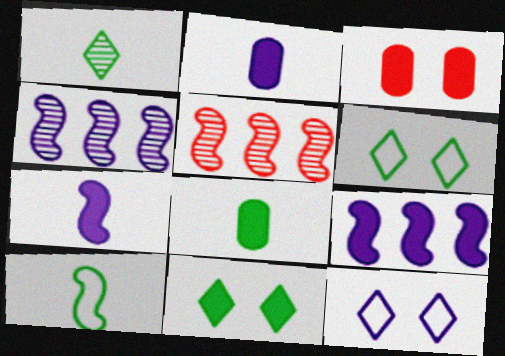[[1, 8, 10], 
[2, 4, 12], 
[2, 5, 6], 
[5, 8, 12]]